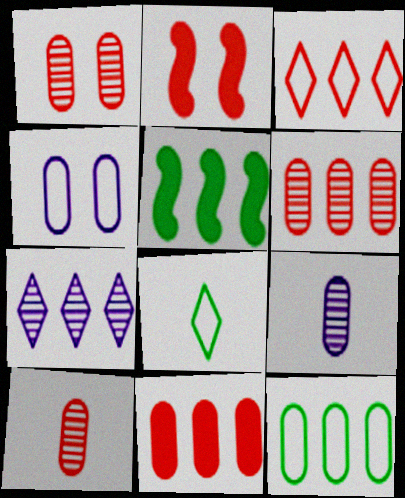[[1, 6, 10], 
[2, 3, 10]]